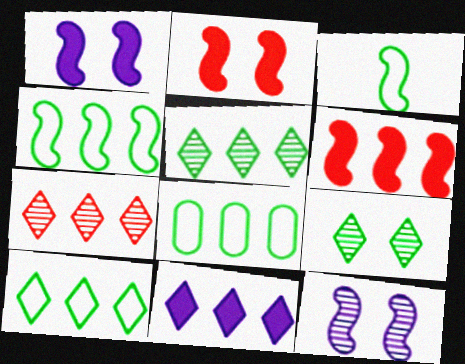[[3, 6, 12], 
[4, 8, 10], 
[7, 10, 11]]